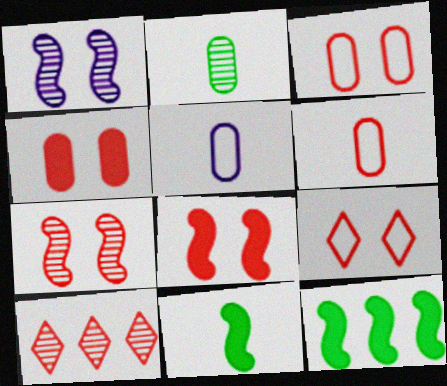[[1, 2, 10], 
[4, 7, 9], 
[6, 8, 10]]